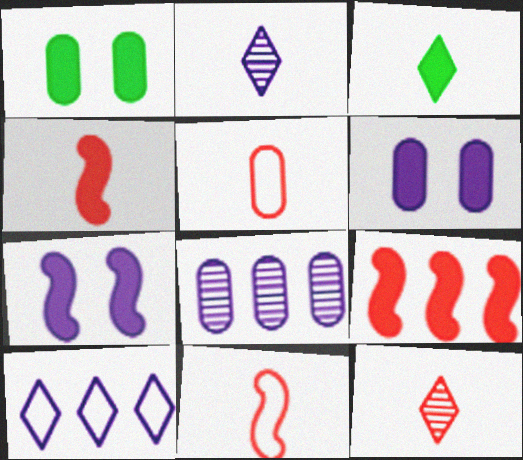[[1, 5, 8], 
[3, 6, 9], 
[4, 5, 12]]